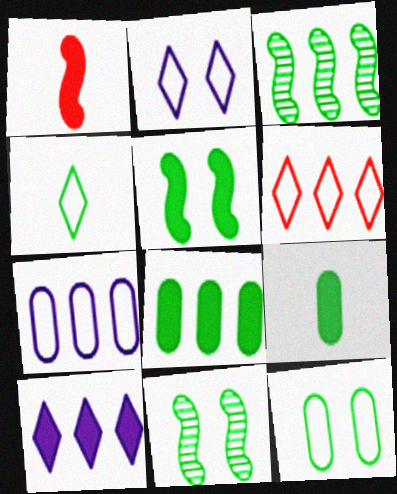[[2, 4, 6], 
[4, 8, 11]]